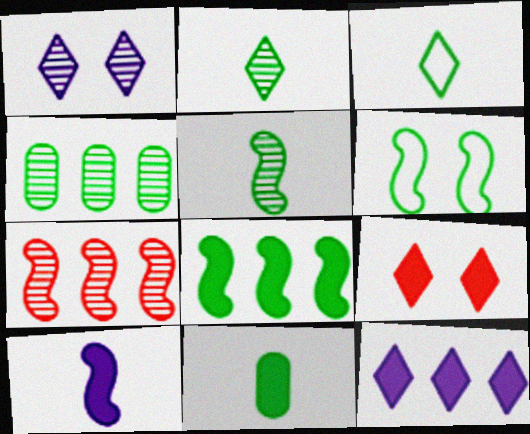[[3, 5, 11], 
[5, 6, 8], 
[6, 7, 10]]